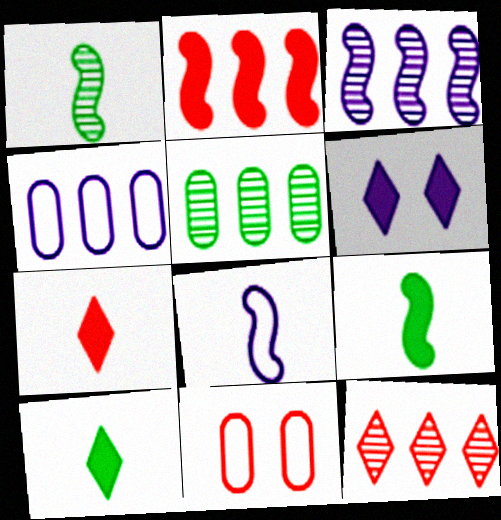[[3, 5, 12], 
[3, 10, 11]]